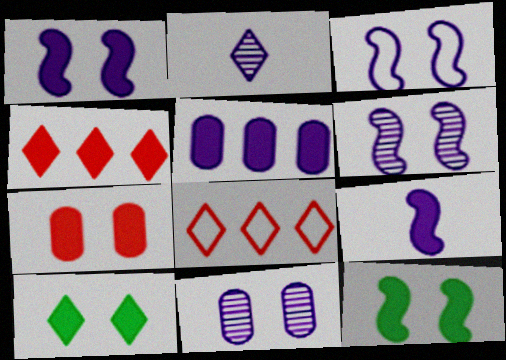[[1, 3, 6], 
[1, 7, 10], 
[2, 3, 5], 
[2, 8, 10]]